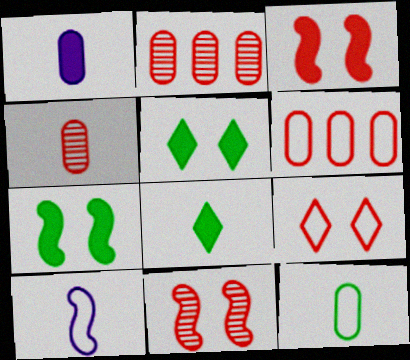[[1, 4, 12], 
[2, 5, 10], 
[4, 8, 10]]